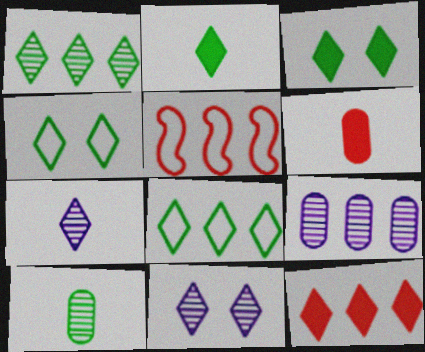[[1, 2, 4], 
[4, 7, 12]]